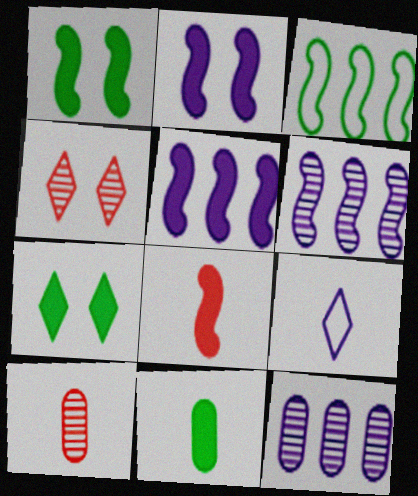[[1, 5, 8], 
[2, 9, 12]]